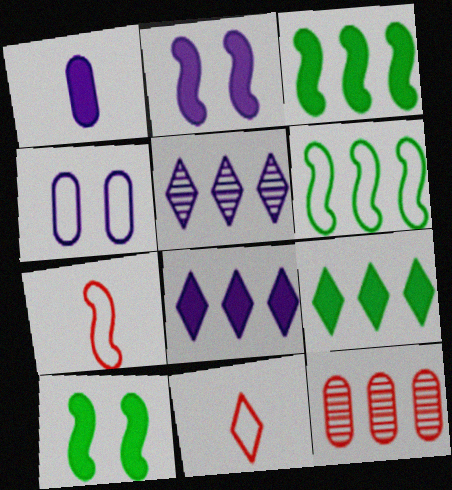[[1, 2, 8], 
[4, 6, 11], 
[6, 8, 12]]